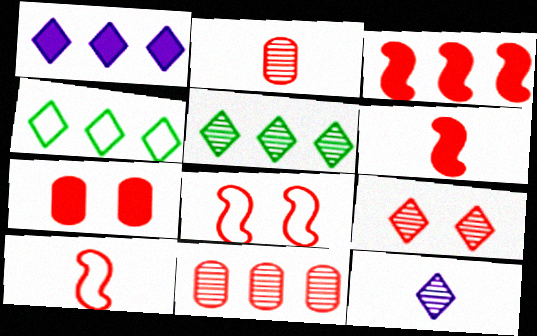[[5, 9, 12], 
[7, 8, 9]]